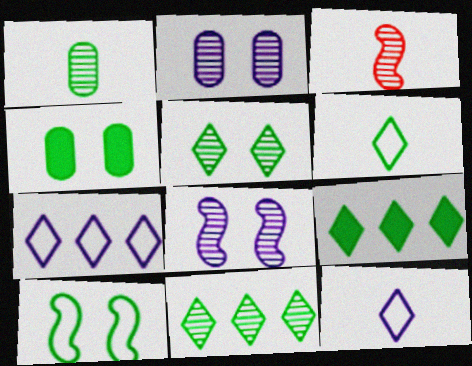[[1, 9, 10], 
[2, 3, 11], 
[3, 4, 7], 
[4, 5, 10], 
[5, 6, 9]]